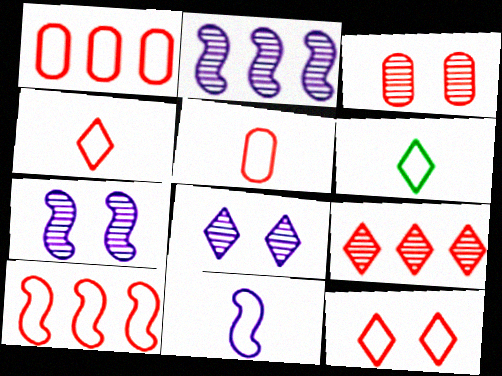[[5, 6, 11], 
[5, 10, 12]]